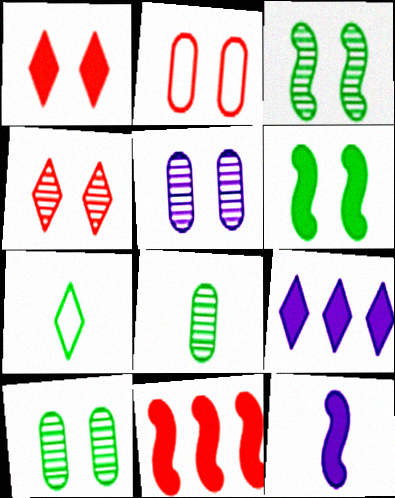[[3, 4, 5], 
[4, 7, 9], 
[5, 7, 11], 
[6, 11, 12]]